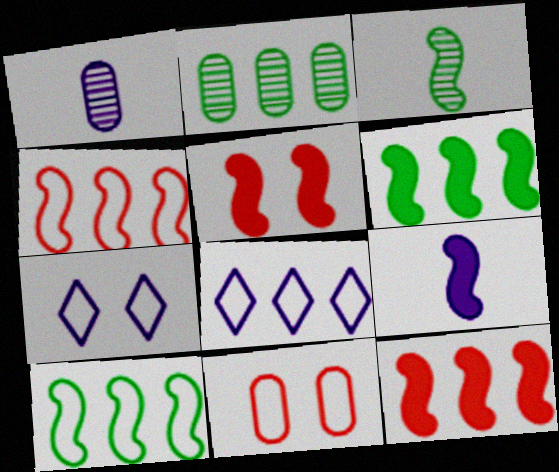[[2, 8, 12], 
[5, 6, 9]]